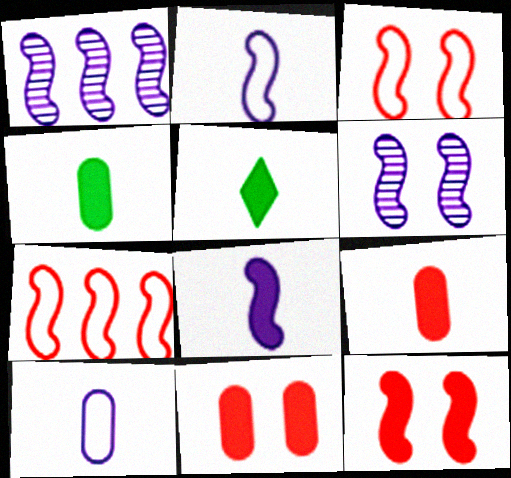[[5, 8, 9]]